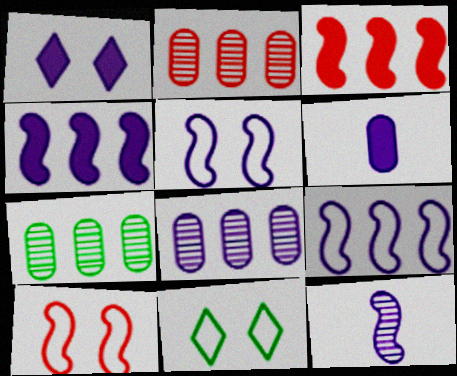[[1, 4, 6], 
[2, 7, 8], 
[4, 5, 12]]